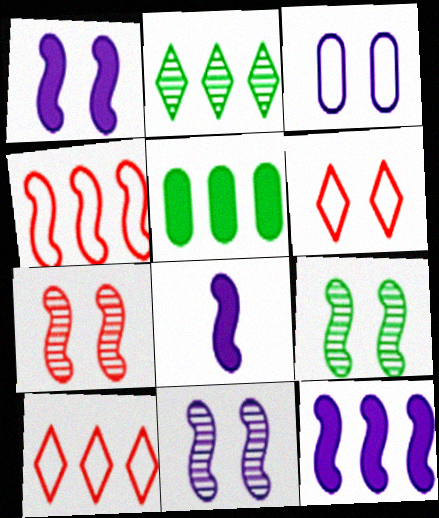[[1, 8, 12], 
[4, 8, 9], 
[7, 9, 11]]